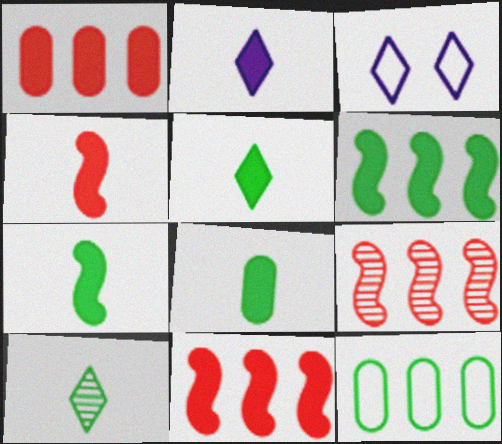[[2, 4, 8], 
[3, 8, 9], 
[5, 7, 8]]